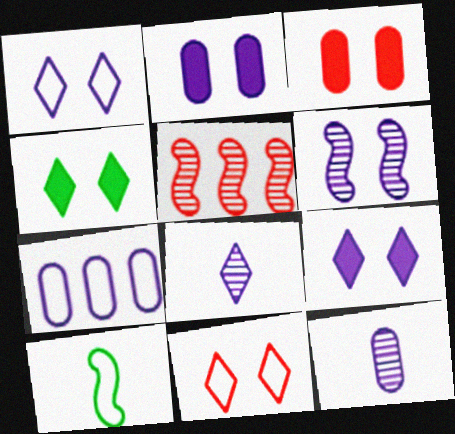[[1, 2, 6], 
[2, 7, 12], 
[7, 10, 11]]